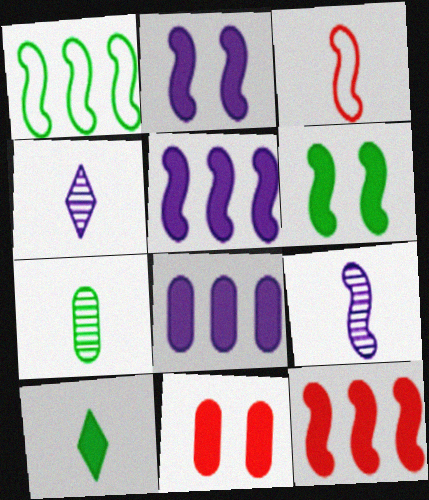[[1, 4, 11], 
[5, 10, 11]]